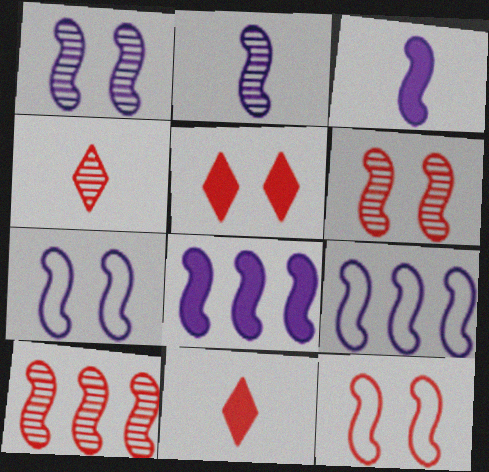[[1, 3, 9], 
[2, 7, 8]]